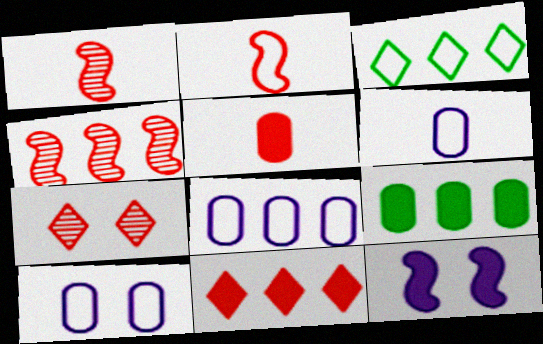[[2, 3, 10], 
[6, 8, 10]]